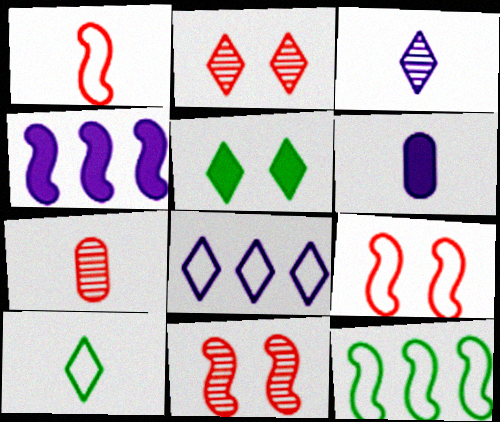[[2, 6, 12]]